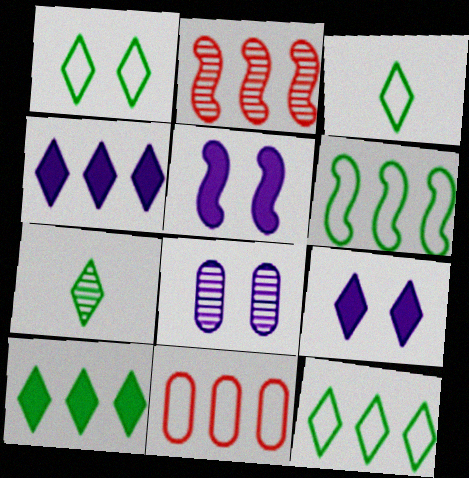[[1, 3, 12], 
[1, 7, 10], 
[2, 7, 8], 
[5, 7, 11]]